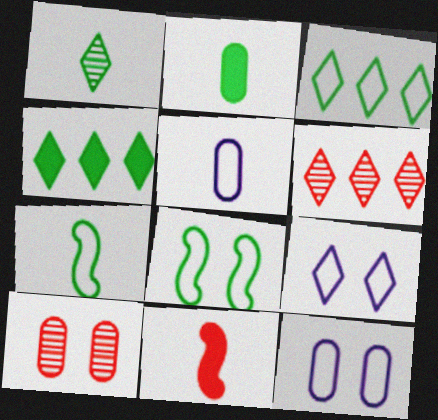[[1, 2, 7], 
[1, 5, 11]]